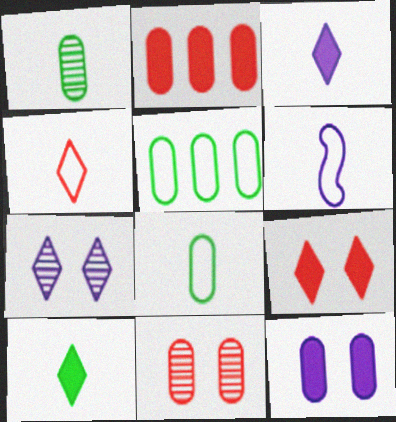[[4, 6, 8]]